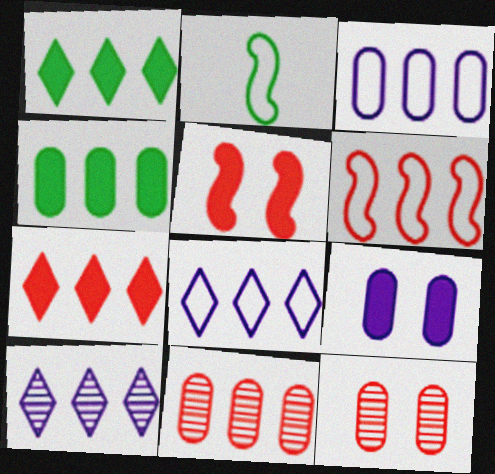[[3, 4, 11], 
[4, 6, 10], 
[6, 7, 11]]